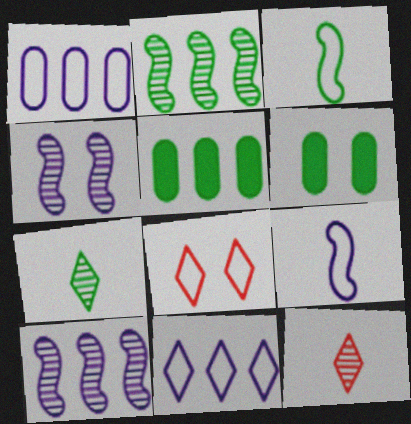[[1, 3, 8], 
[4, 6, 8]]